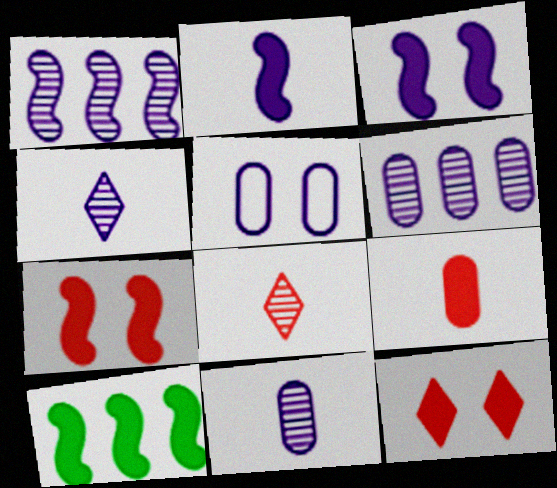[[2, 7, 10], 
[5, 8, 10]]